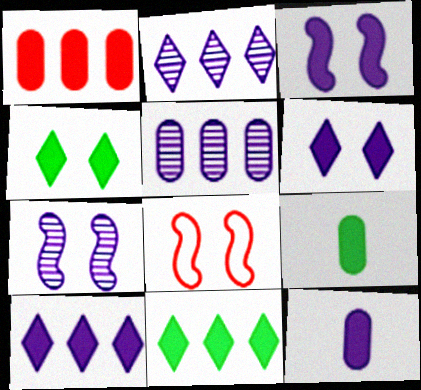[[2, 8, 9], 
[3, 10, 12]]